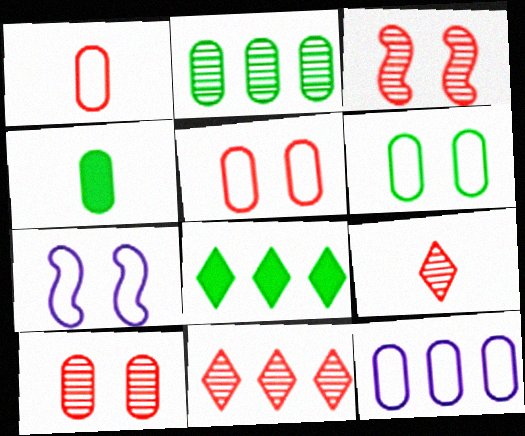[[1, 6, 12], 
[2, 4, 6], 
[4, 7, 11], 
[4, 10, 12]]